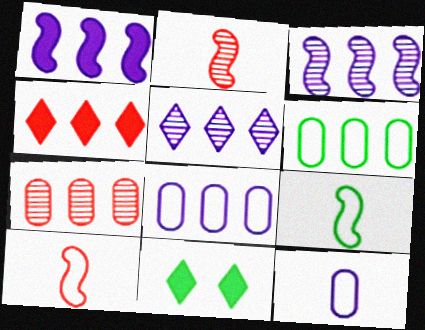[[1, 5, 8], 
[2, 8, 11], 
[3, 4, 6]]